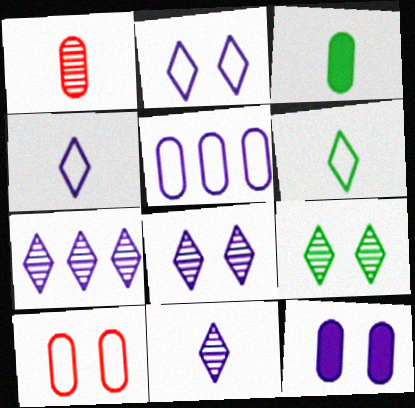[[7, 8, 11]]